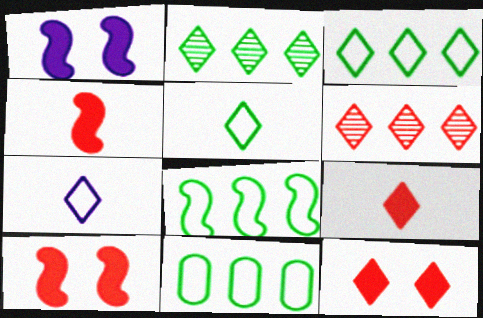[[2, 7, 12], 
[3, 8, 11]]